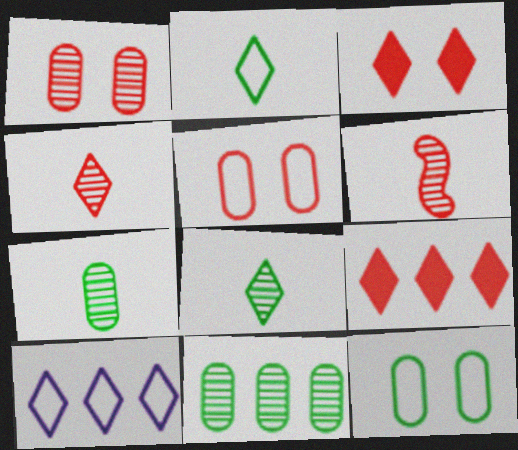[[3, 8, 10], 
[5, 6, 9]]